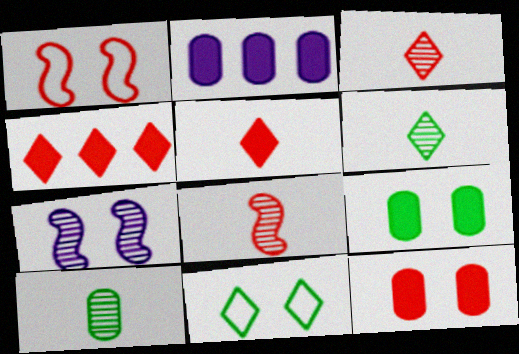[[1, 2, 6], 
[2, 8, 11], 
[7, 11, 12]]